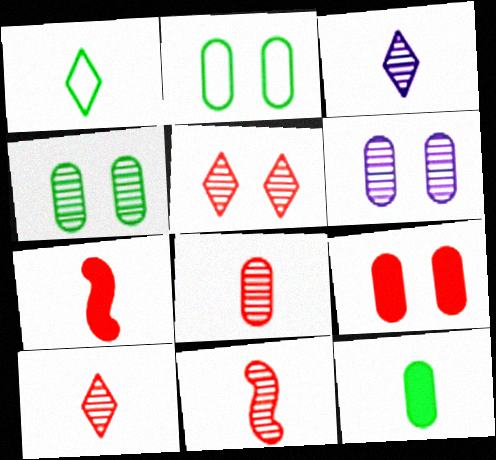[[2, 6, 9], 
[8, 10, 11]]